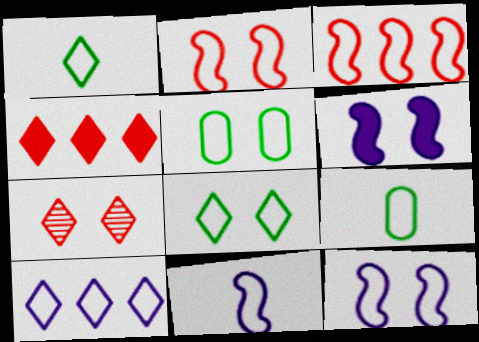[[2, 9, 10], 
[5, 6, 7]]